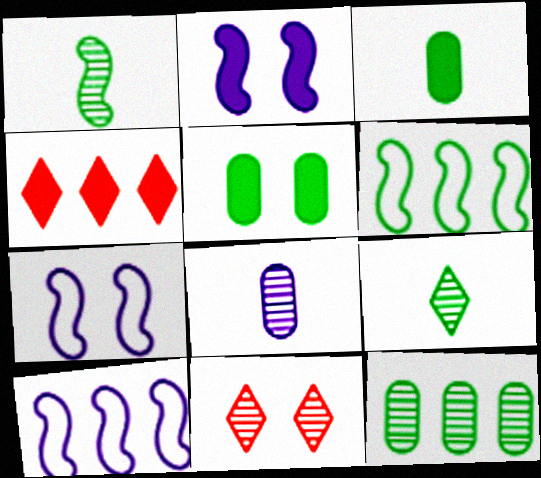[[2, 3, 4], 
[3, 10, 11], 
[4, 10, 12], 
[5, 6, 9], 
[5, 7, 11]]